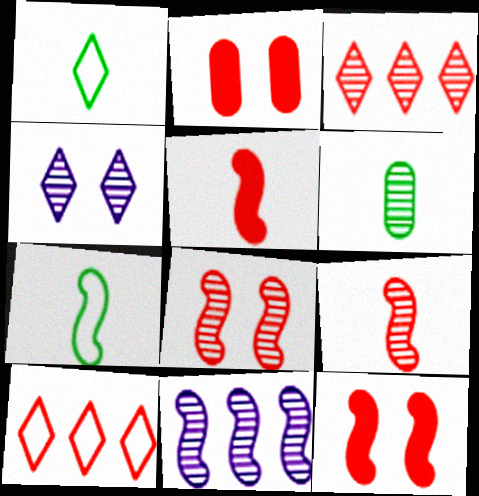[[1, 2, 11], 
[2, 9, 10], 
[7, 11, 12]]